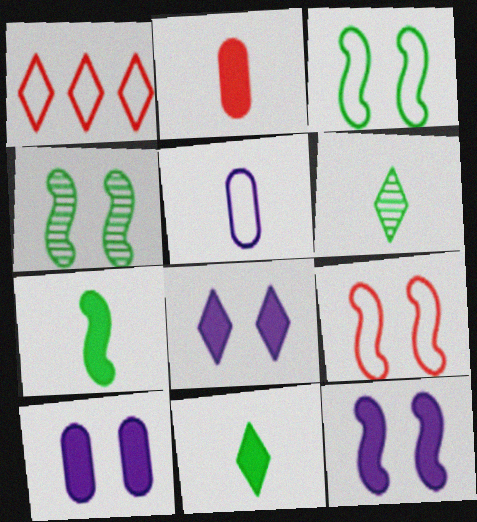[[1, 3, 5], 
[1, 6, 8], 
[4, 9, 12], 
[8, 10, 12]]